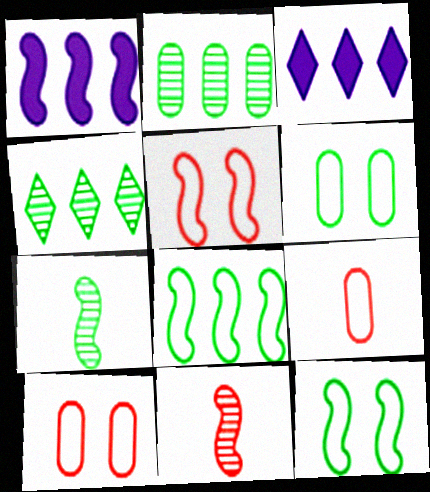[[1, 5, 7], 
[1, 11, 12], 
[3, 6, 11], 
[3, 7, 10]]